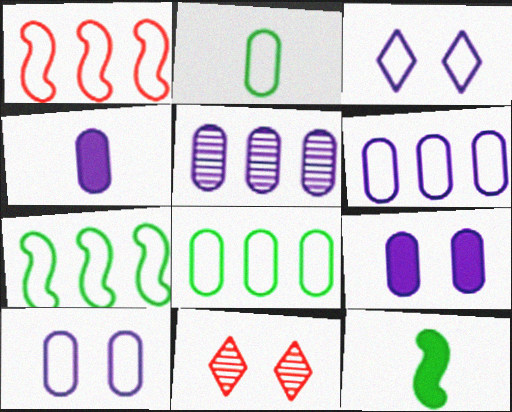[[1, 2, 3], 
[4, 5, 10], 
[4, 7, 11], 
[6, 11, 12]]